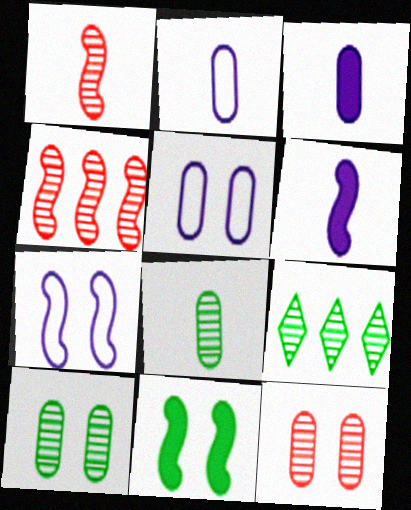[]